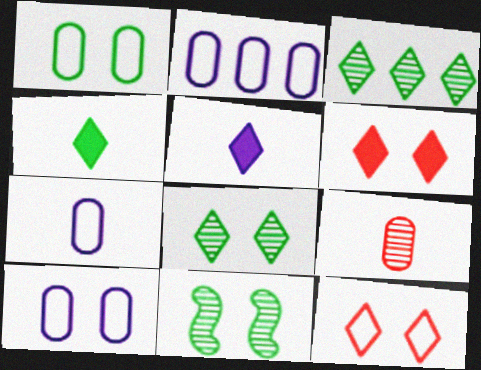[[2, 7, 10], 
[3, 5, 12], 
[6, 10, 11]]